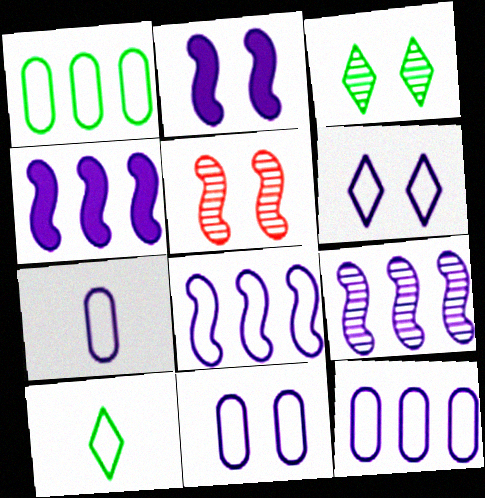[[4, 8, 9], 
[6, 7, 8], 
[7, 11, 12]]